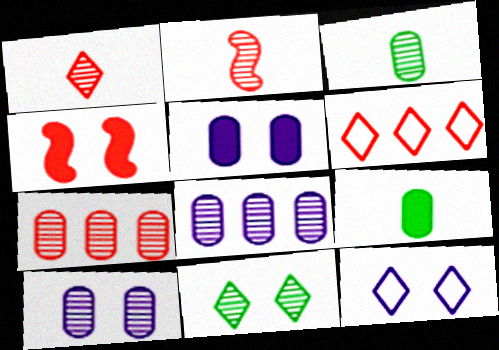[[2, 8, 11], 
[3, 7, 10]]